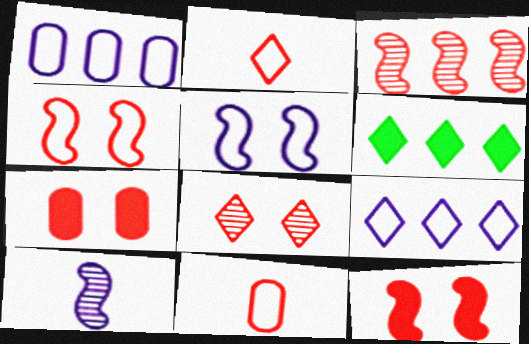[[1, 3, 6], 
[2, 3, 7], 
[4, 7, 8]]